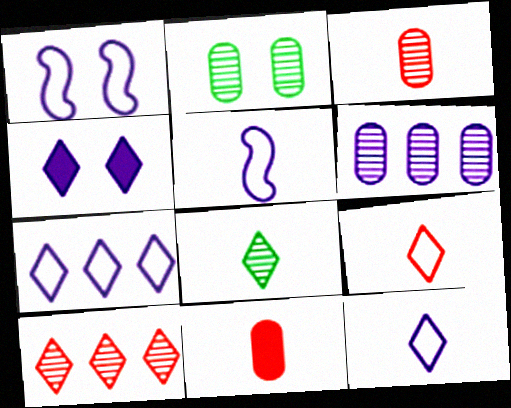[[2, 3, 6], 
[4, 5, 6], 
[5, 8, 11]]